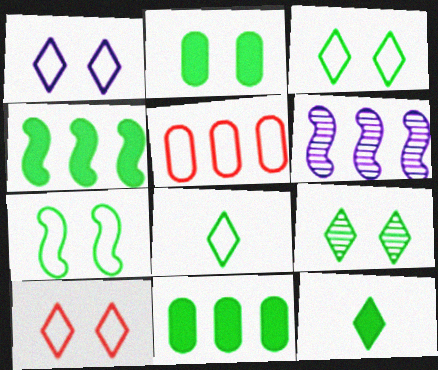[[1, 3, 10], 
[2, 4, 12], 
[2, 7, 9]]